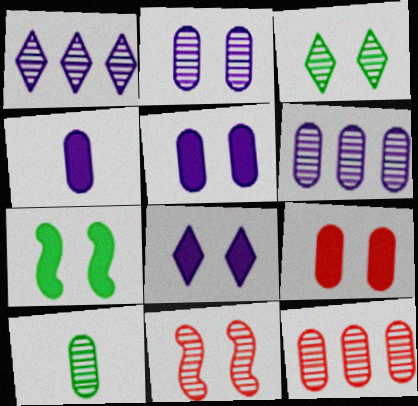[[1, 10, 11], 
[2, 3, 11], 
[2, 10, 12], 
[7, 8, 9]]